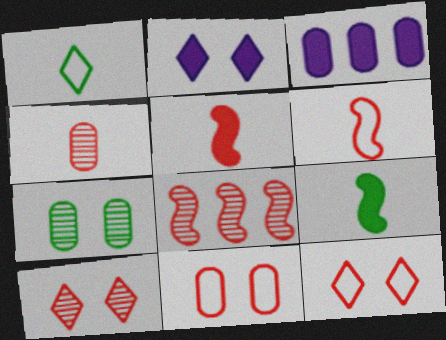[[4, 8, 10]]